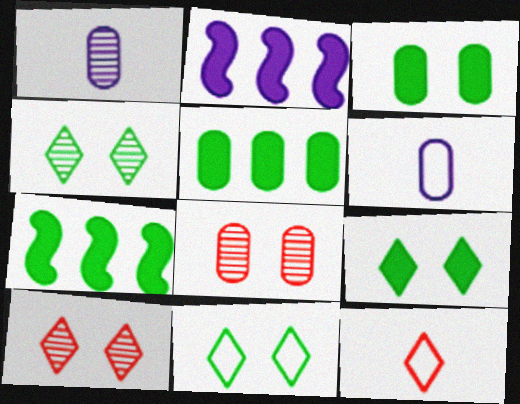[[4, 9, 11], 
[5, 6, 8], 
[6, 7, 10]]